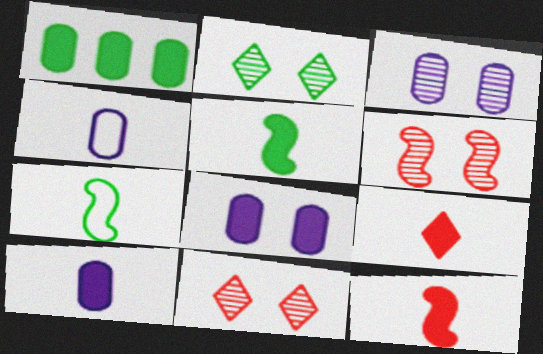[[1, 2, 7], 
[2, 3, 6], 
[5, 9, 10]]